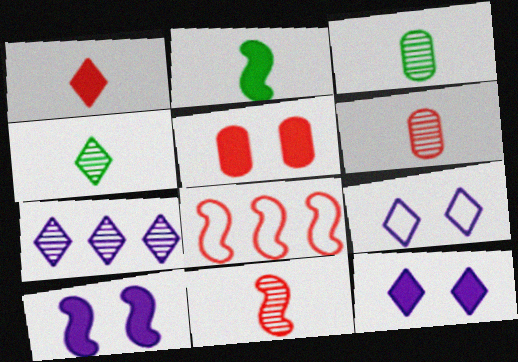[[3, 8, 12]]